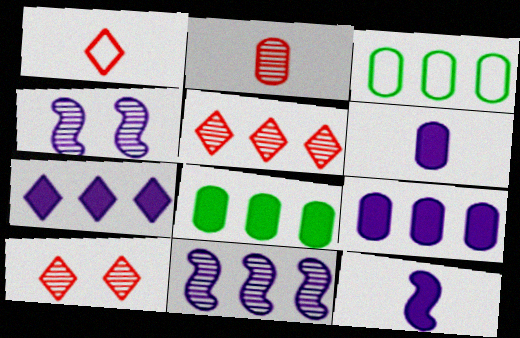[[1, 4, 8], 
[3, 10, 12]]